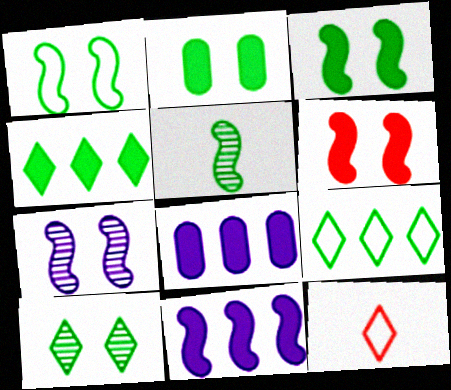[[1, 2, 10], 
[1, 6, 7], 
[2, 5, 9]]